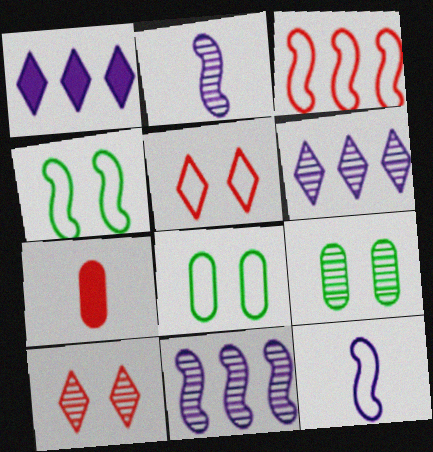[[3, 4, 12], 
[3, 7, 10], 
[4, 6, 7]]